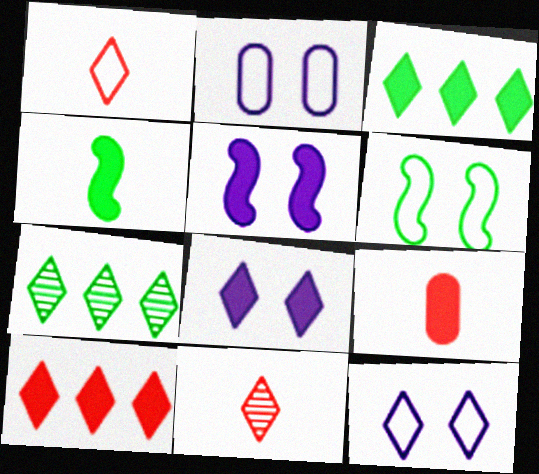[[1, 7, 8], 
[3, 5, 9], 
[3, 11, 12]]